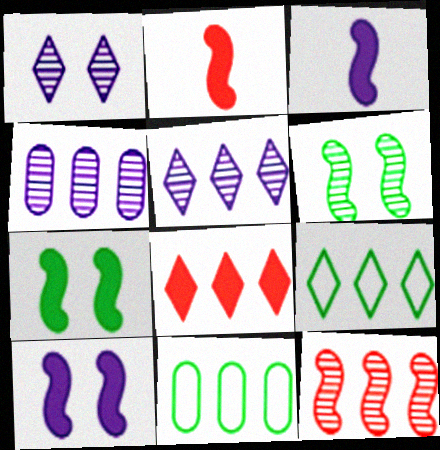[[1, 2, 11], 
[5, 8, 9]]